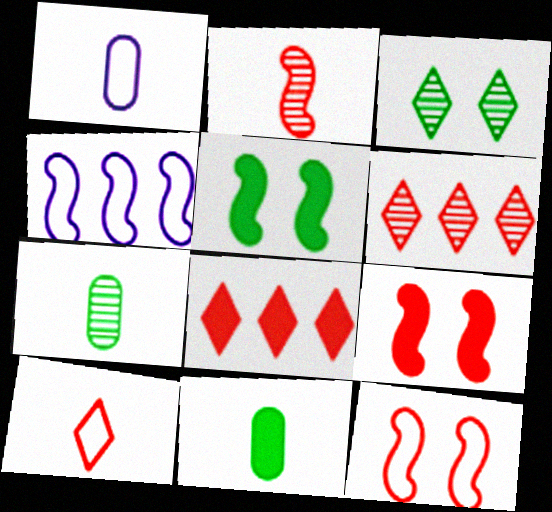[[1, 5, 6], 
[2, 4, 5]]